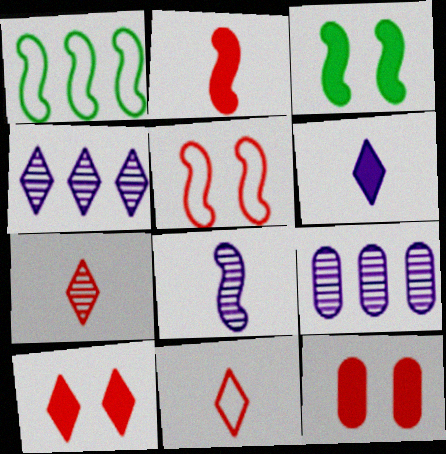[[3, 9, 11]]